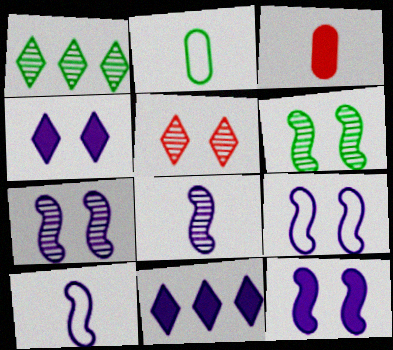[[1, 3, 9], 
[7, 9, 12]]